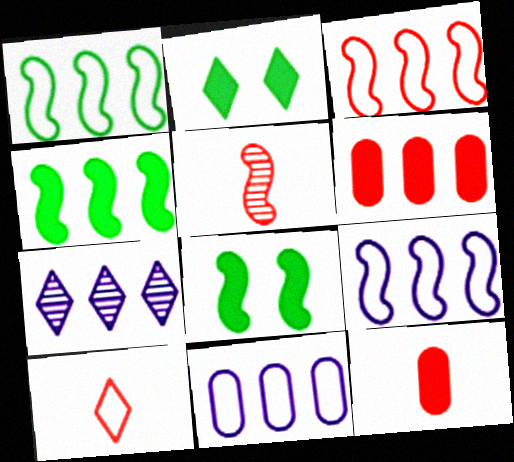[[1, 3, 9], 
[1, 6, 7], 
[2, 5, 11], 
[2, 7, 10], 
[5, 8, 9], 
[5, 10, 12]]